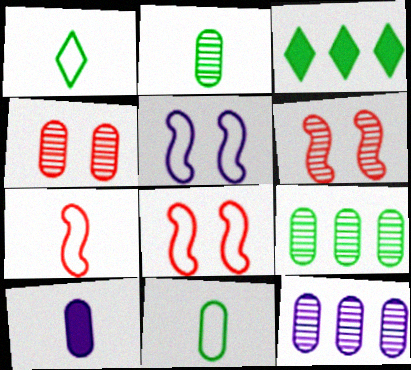[[2, 4, 12]]